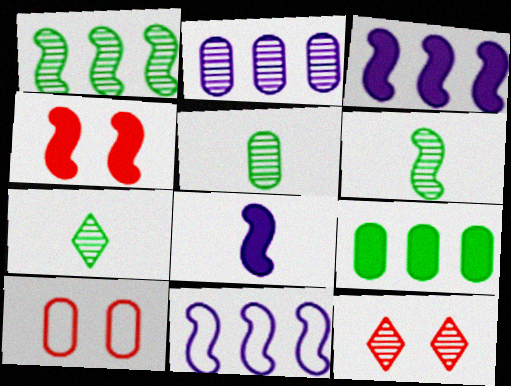[[2, 6, 12], 
[3, 7, 10], 
[4, 6, 11], 
[4, 10, 12], 
[5, 6, 7]]